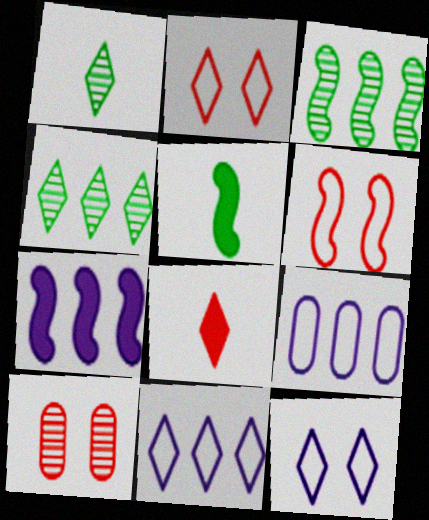[[4, 8, 12], 
[5, 10, 11]]